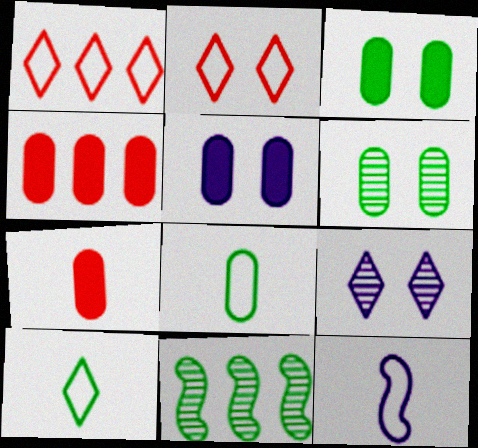[[3, 10, 11]]